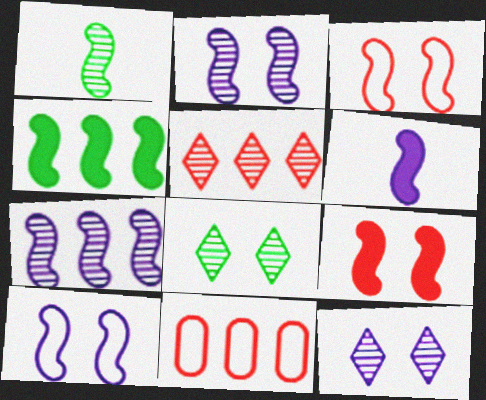[[4, 6, 9], 
[6, 7, 10], 
[6, 8, 11]]